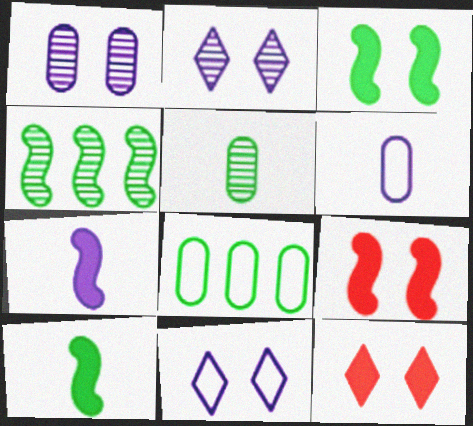[[4, 6, 12]]